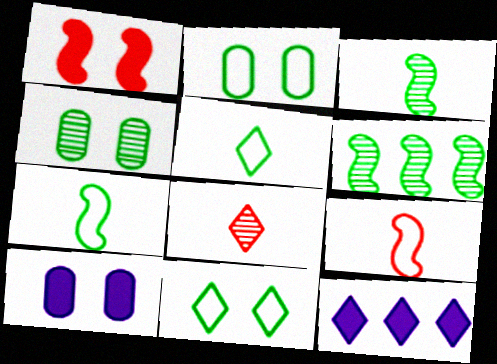[[4, 9, 12], 
[8, 11, 12]]